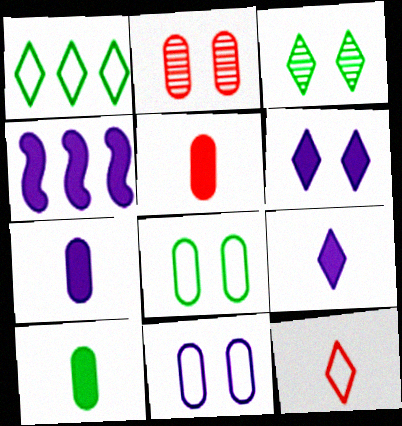[[4, 6, 7], 
[5, 7, 10]]